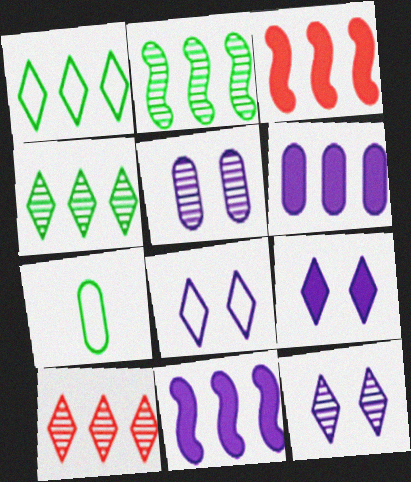[[3, 7, 12], 
[8, 9, 12]]